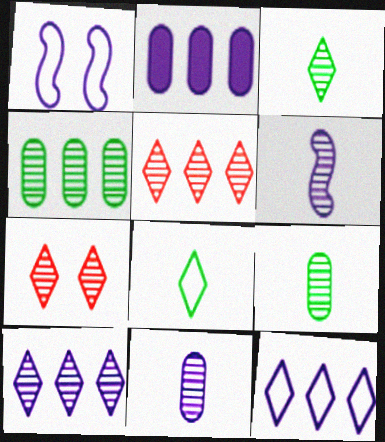[[3, 7, 10], 
[4, 6, 7]]